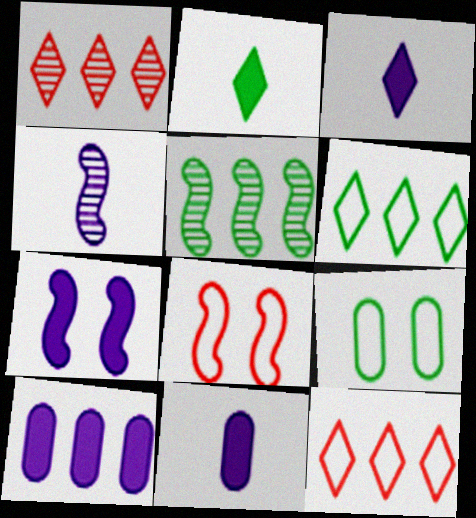[[2, 5, 9], 
[3, 7, 10], 
[5, 10, 12]]